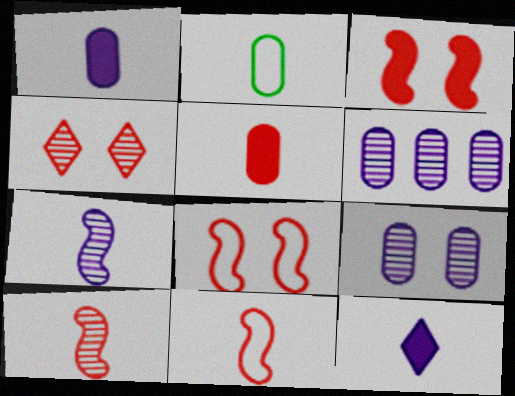[[2, 10, 12]]